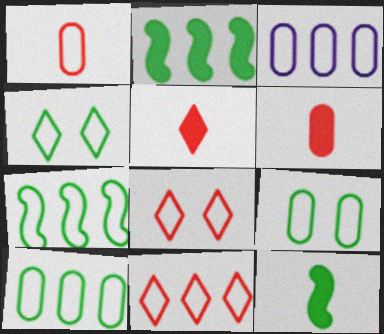[[1, 3, 9], 
[3, 7, 11]]